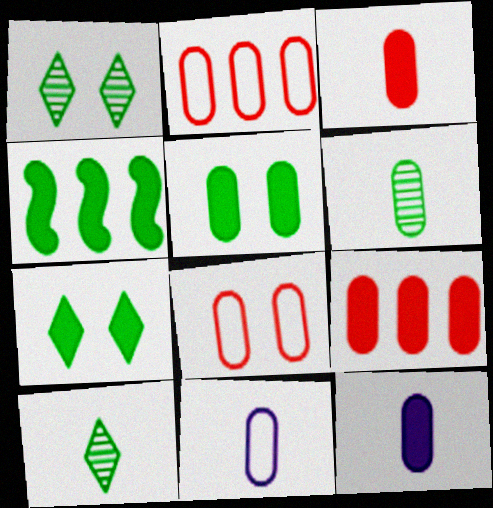[[3, 6, 11], 
[5, 9, 12]]